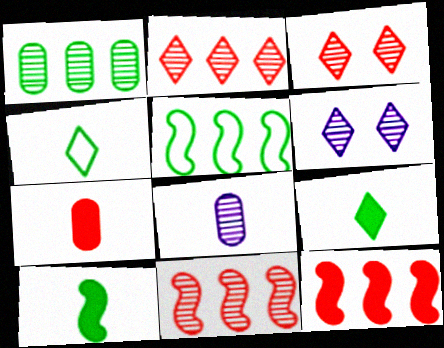[[5, 6, 7]]